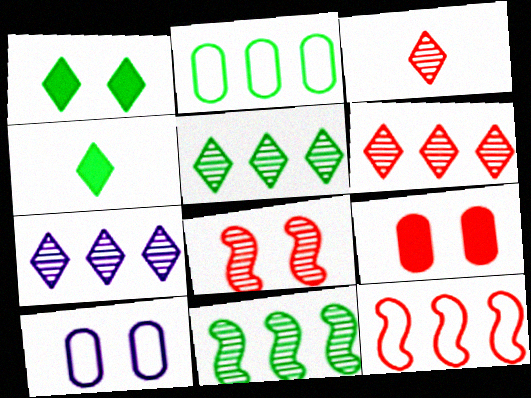[[1, 8, 10], 
[3, 9, 12], 
[5, 6, 7]]